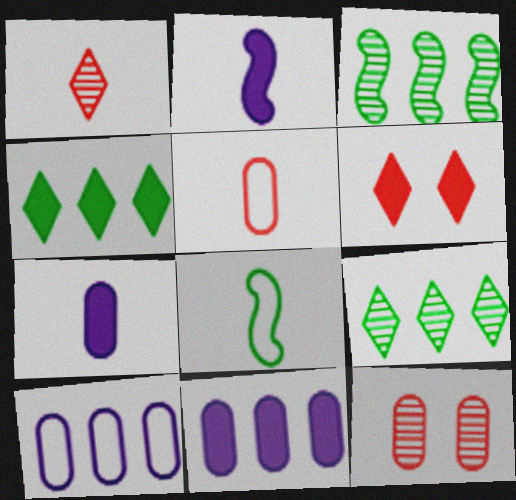[[1, 7, 8]]